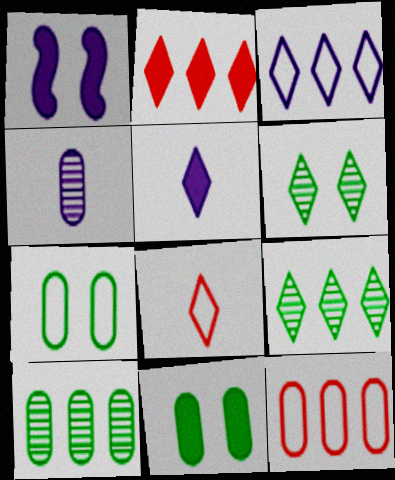[[1, 3, 4], 
[1, 8, 10], 
[2, 3, 9], 
[4, 11, 12]]